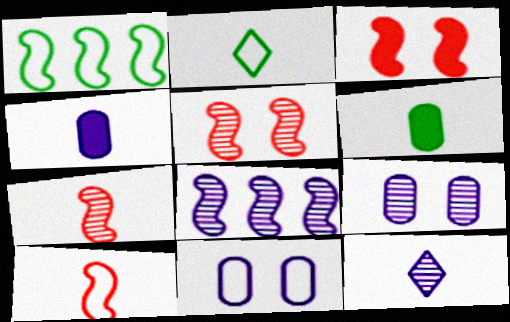[[2, 4, 7], 
[6, 10, 12], 
[8, 9, 12]]